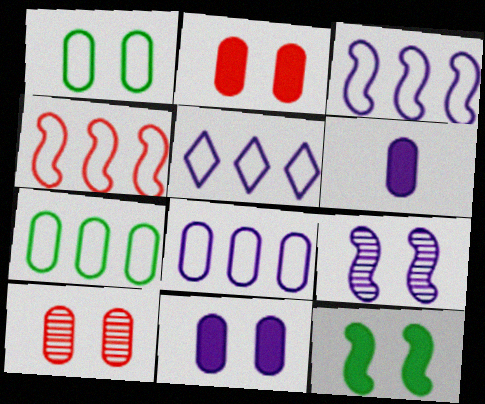[[1, 10, 11], 
[3, 5, 8], 
[4, 5, 7], 
[5, 6, 9], 
[6, 7, 10]]